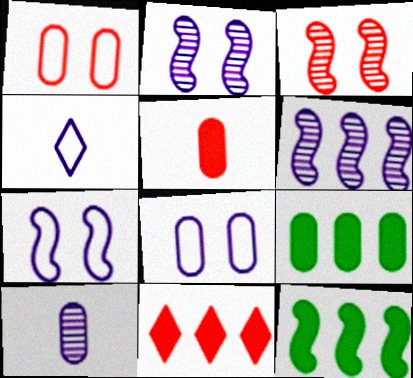[[1, 9, 10], 
[3, 4, 9]]